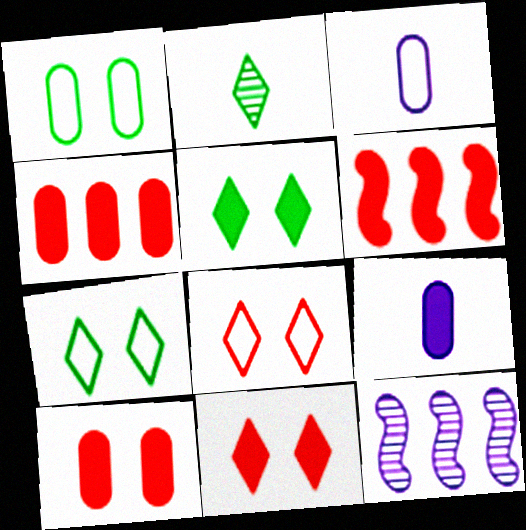[[5, 6, 9]]